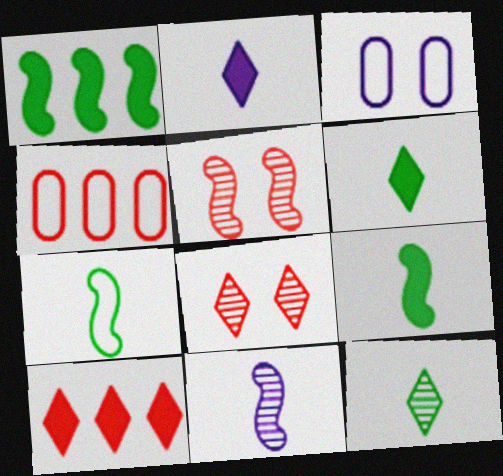[]